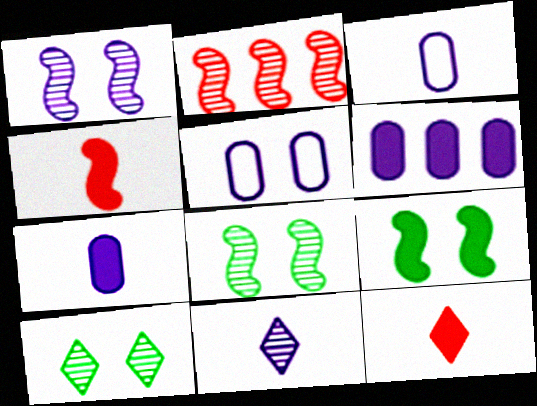[[6, 9, 12]]